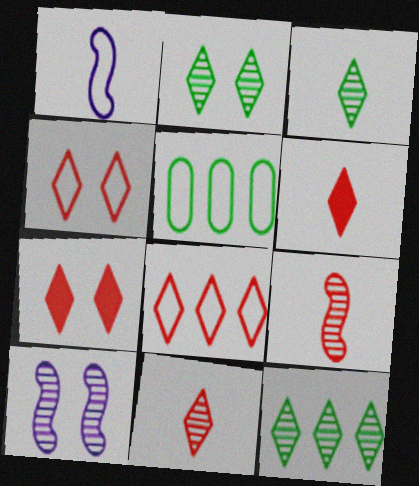[[1, 4, 5], 
[2, 3, 12], 
[5, 6, 10], 
[7, 8, 11]]